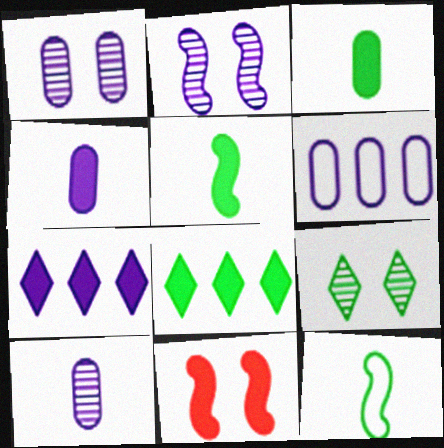[[1, 4, 6], 
[3, 7, 11], 
[4, 8, 11]]